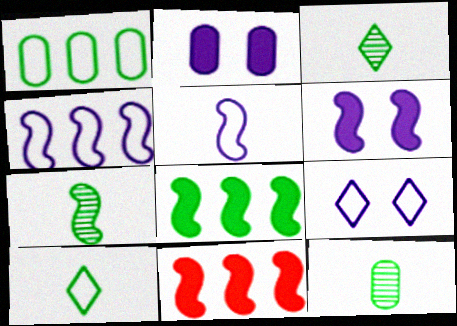[[3, 7, 12], 
[9, 11, 12]]